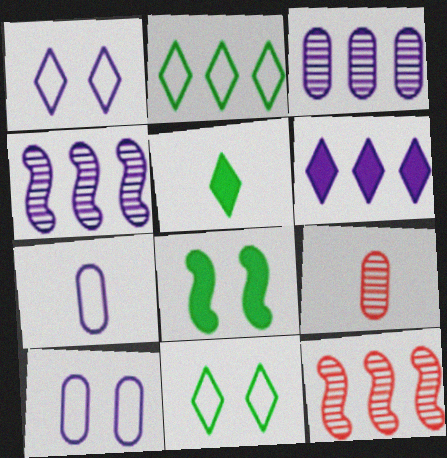[[5, 10, 12]]